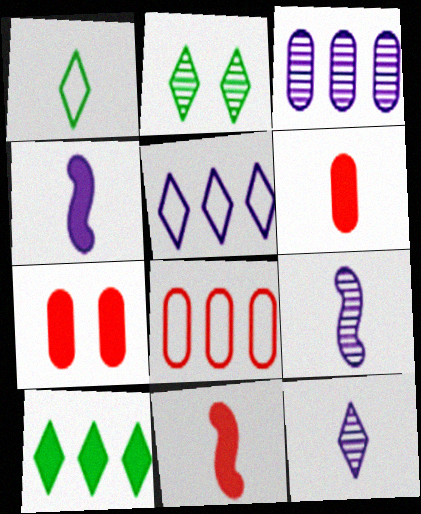[[1, 2, 10], 
[1, 6, 9], 
[2, 4, 8], 
[4, 7, 10]]